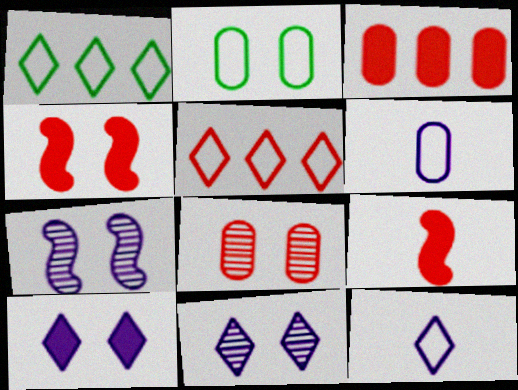[[2, 4, 11], 
[5, 8, 9]]